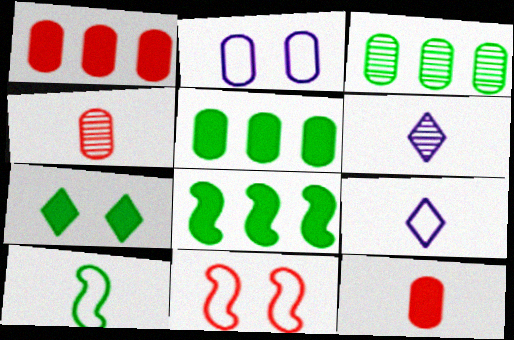[[2, 3, 12], 
[2, 4, 5], 
[3, 7, 10], 
[5, 6, 11], 
[6, 10, 12]]